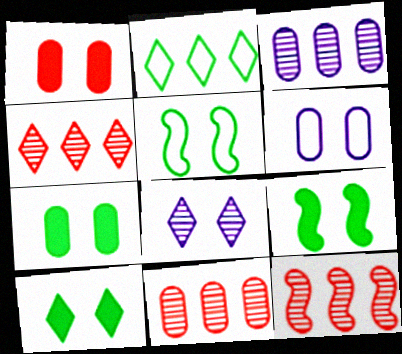[[1, 5, 8], 
[4, 11, 12], 
[7, 9, 10]]